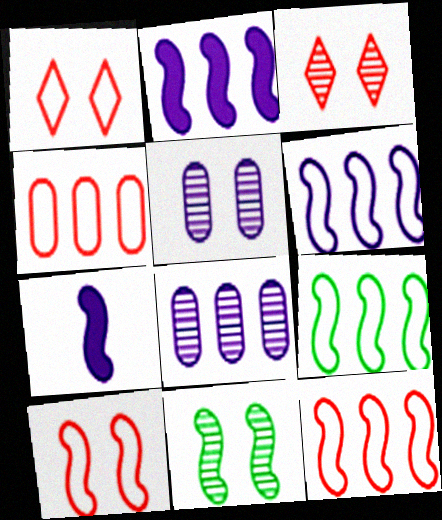[[3, 5, 11], 
[6, 9, 12], 
[7, 11, 12]]